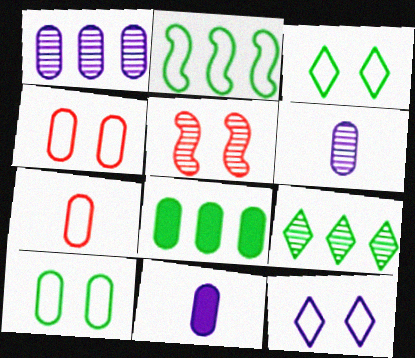[[2, 7, 12], 
[2, 8, 9], 
[4, 6, 8], 
[5, 6, 9]]